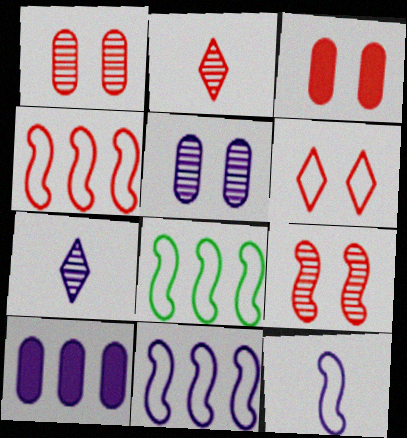[[2, 3, 4], 
[3, 6, 9], 
[3, 7, 8], 
[4, 8, 11]]